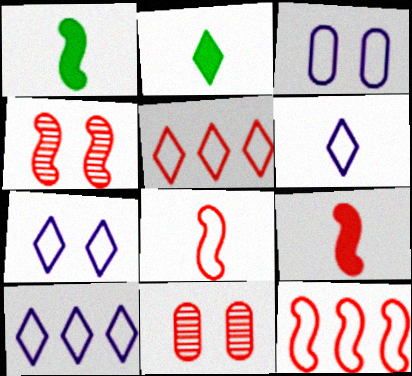[[1, 10, 11], 
[4, 9, 12], 
[5, 9, 11], 
[6, 7, 10]]